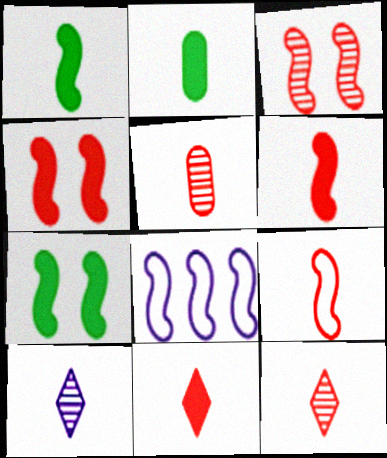[[1, 3, 8], 
[2, 9, 10], 
[5, 9, 11]]